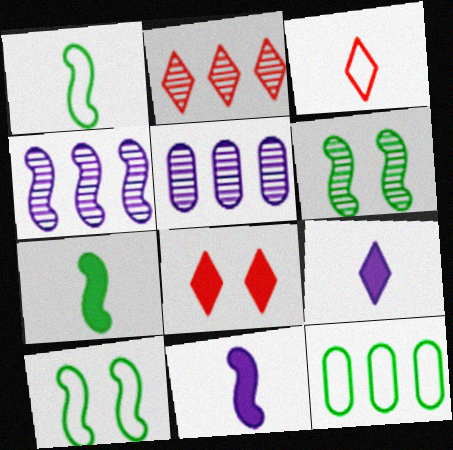[[1, 5, 8], 
[2, 3, 8]]